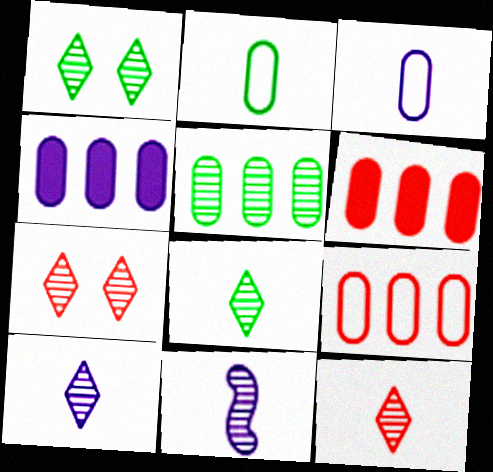[[4, 5, 9], 
[5, 7, 11], 
[8, 10, 12]]